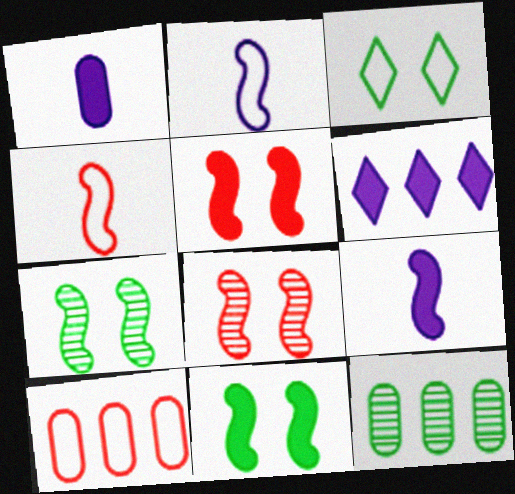[[2, 3, 10]]